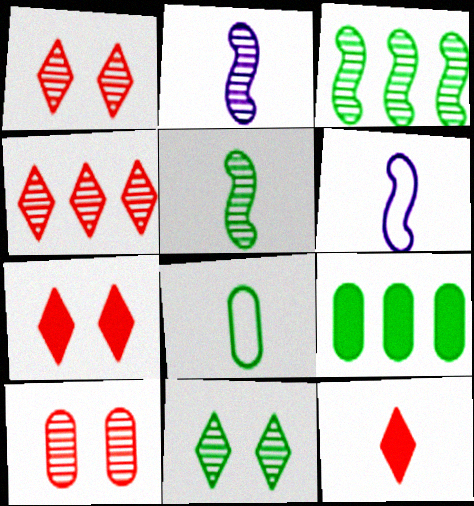[[1, 6, 9], 
[2, 8, 12]]